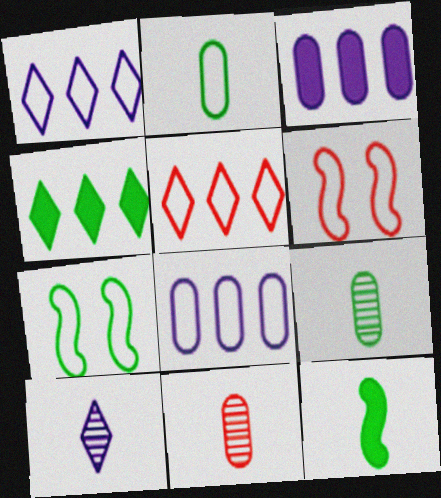[[1, 2, 6], 
[4, 7, 9]]